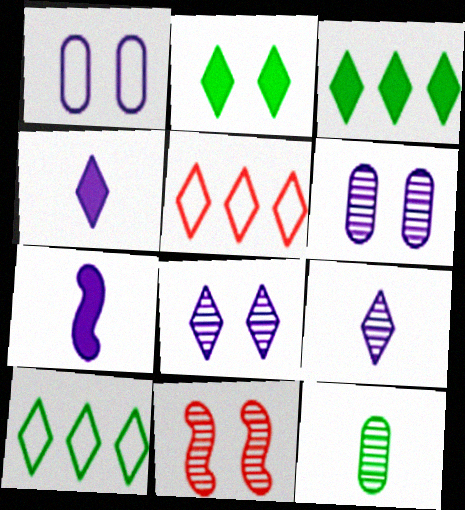[[1, 2, 11], 
[2, 5, 9]]